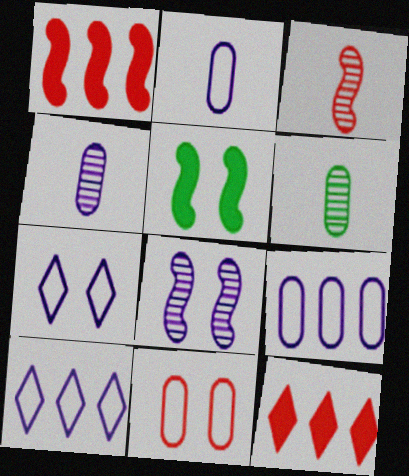[[1, 6, 7], 
[3, 11, 12]]